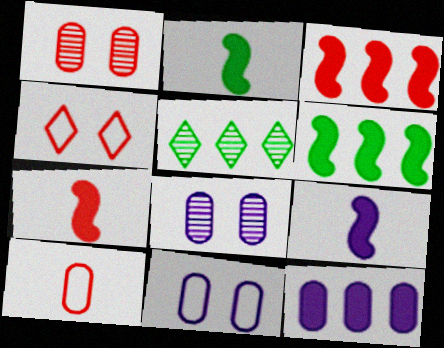[[2, 7, 9], 
[5, 7, 11]]